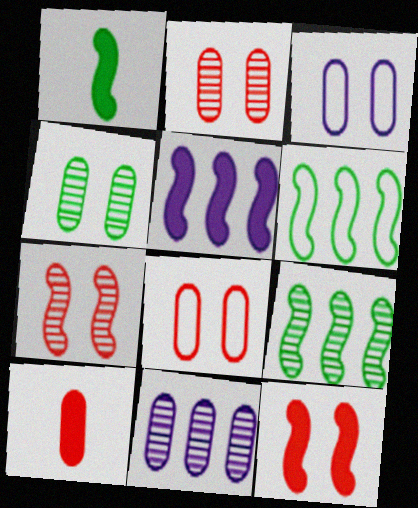[[1, 5, 12]]